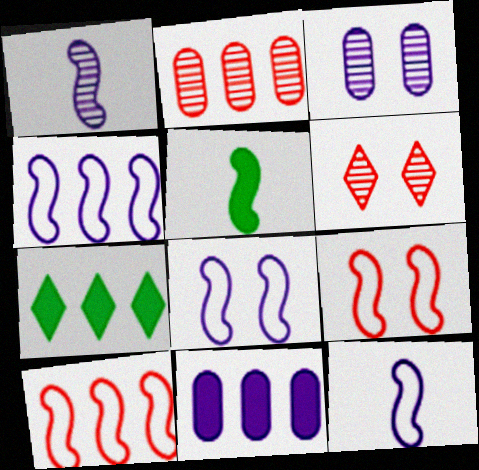[[2, 4, 7], 
[4, 8, 12]]